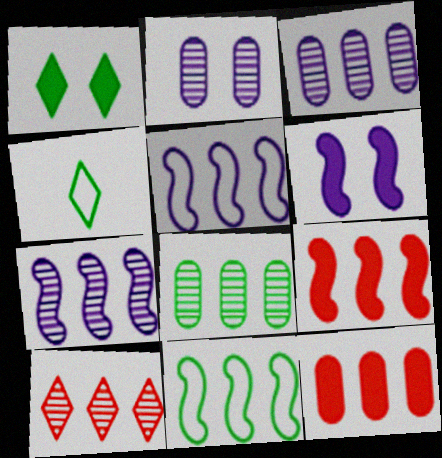[[2, 4, 9], 
[7, 8, 10], 
[7, 9, 11]]